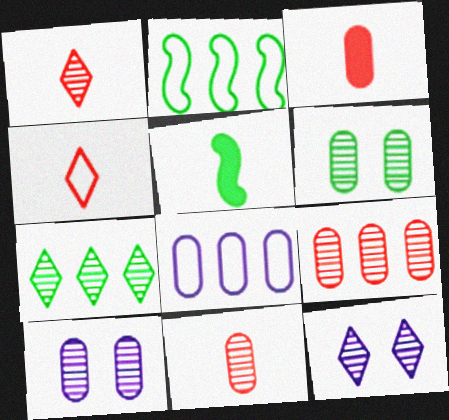[[1, 7, 12], 
[2, 3, 12], 
[3, 6, 8]]